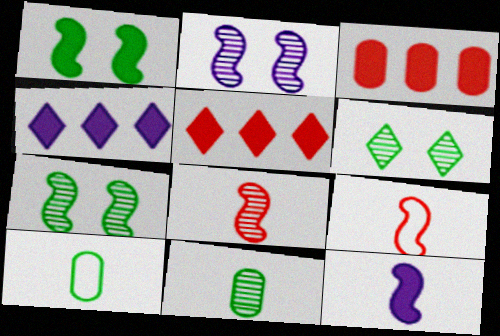[[2, 5, 10]]